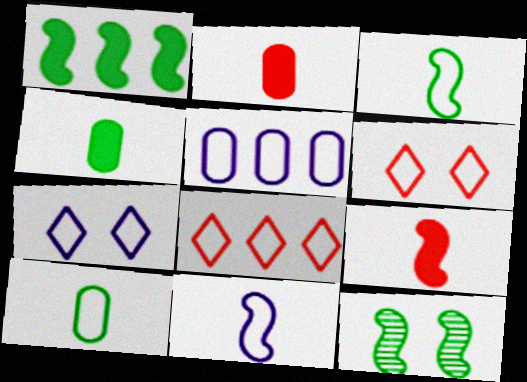[[1, 3, 12], 
[3, 5, 6], 
[5, 7, 11]]